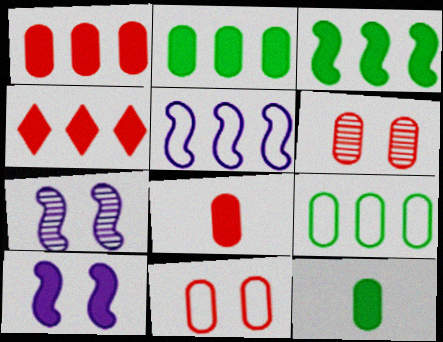[[4, 10, 12]]